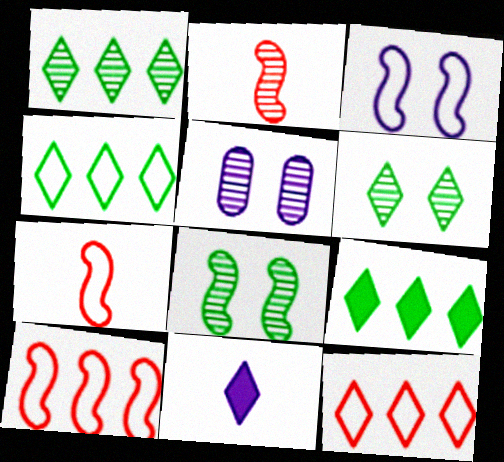[[1, 2, 5], 
[1, 4, 9], 
[5, 7, 9], 
[6, 11, 12]]